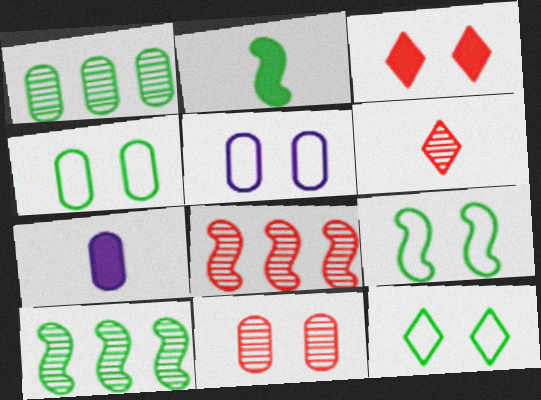[[1, 2, 12], 
[2, 9, 10], 
[4, 9, 12], 
[6, 8, 11], 
[7, 8, 12]]